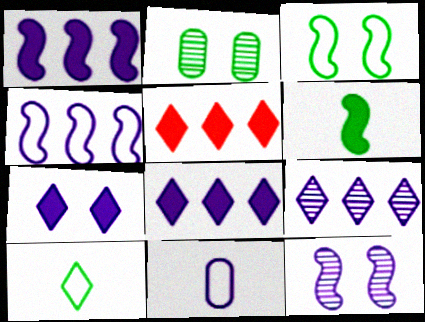[[8, 11, 12]]